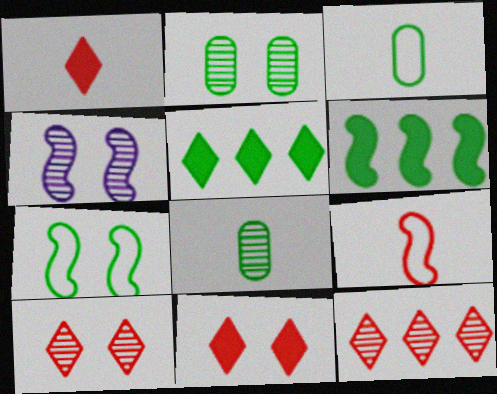[[2, 4, 10], 
[4, 6, 9], 
[4, 8, 12], 
[5, 7, 8]]